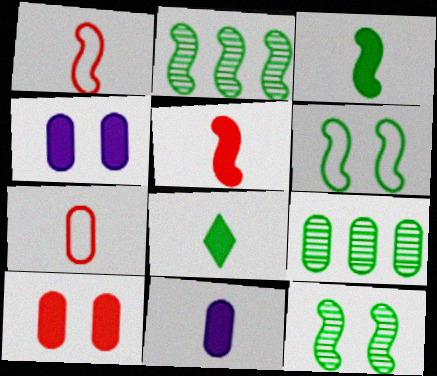[[2, 3, 6], 
[4, 7, 9], 
[5, 8, 11], 
[6, 8, 9]]